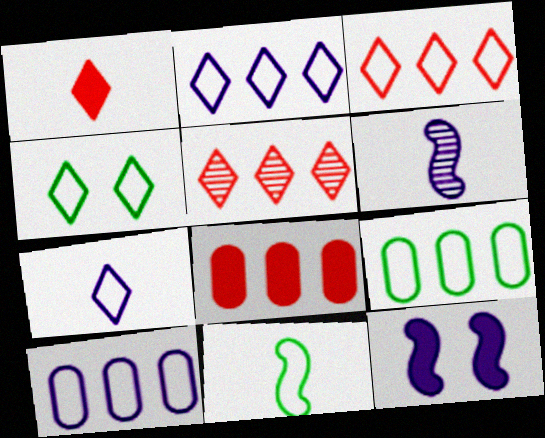[[3, 4, 7], 
[4, 6, 8], 
[4, 9, 11]]